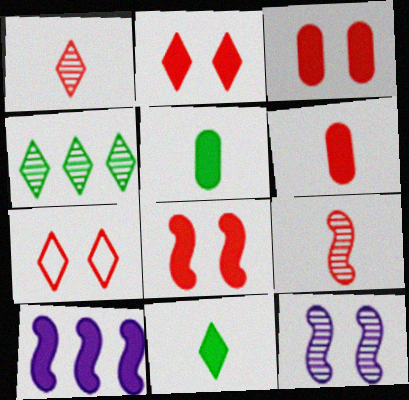[[2, 3, 8], 
[2, 5, 10], 
[3, 10, 11]]